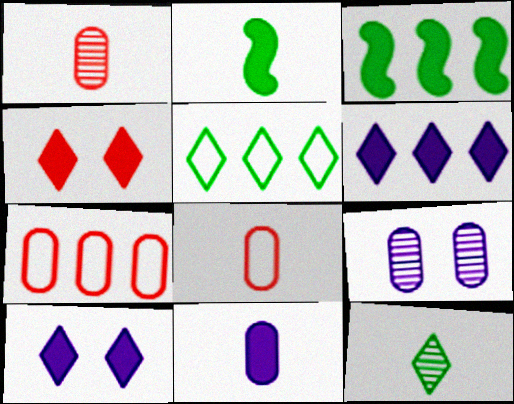[[3, 4, 11]]